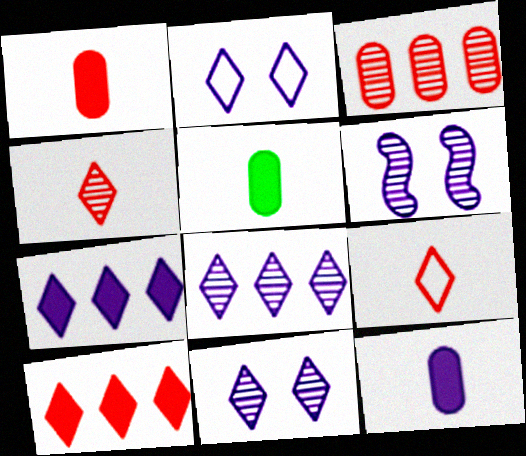[[1, 5, 12]]